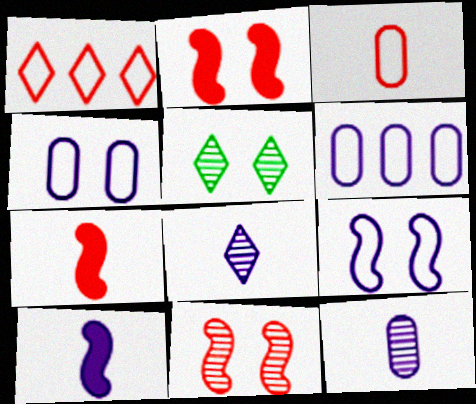[[2, 4, 5], 
[5, 6, 7]]